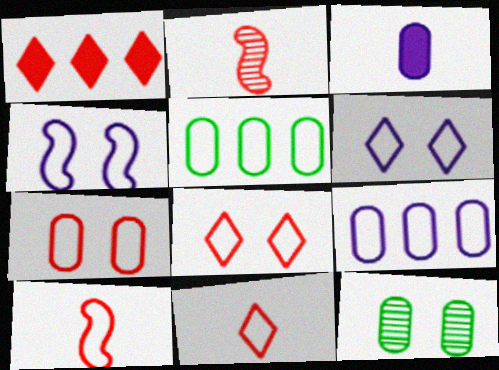[[1, 2, 7], 
[4, 5, 11], 
[5, 6, 10]]